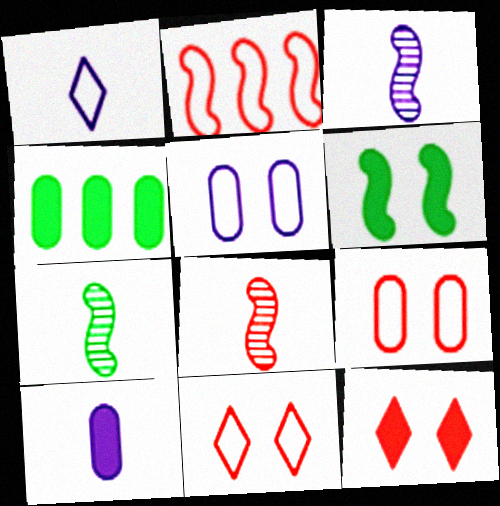[[1, 3, 10], 
[2, 3, 6], 
[3, 4, 11], 
[3, 7, 8]]